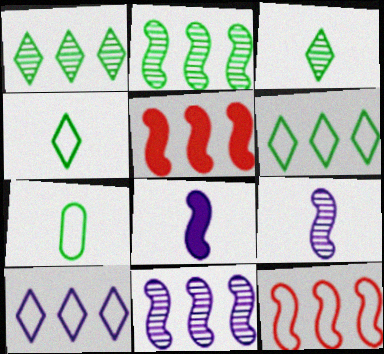[]